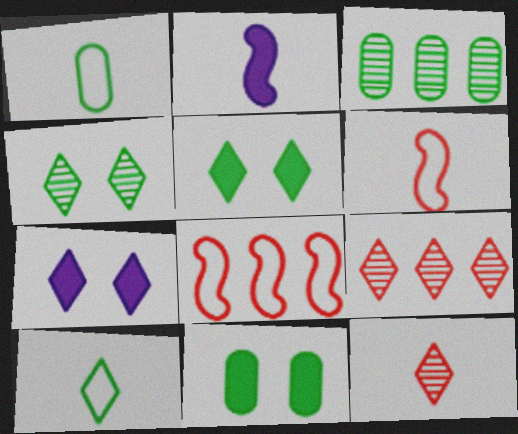[[1, 2, 12], 
[1, 3, 11], 
[3, 6, 7], 
[7, 9, 10]]